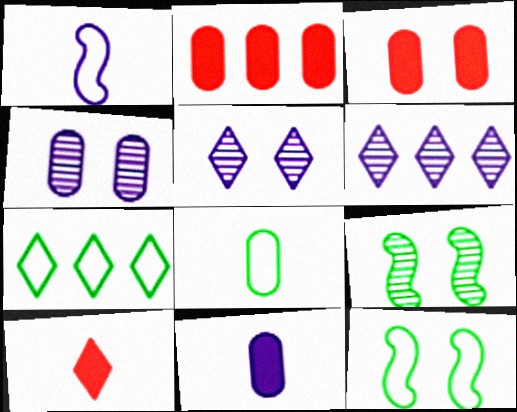[[2, 4, 8], 
[3, 5, 12], 
[5, 7, 10], 
[7, 8, 12]]